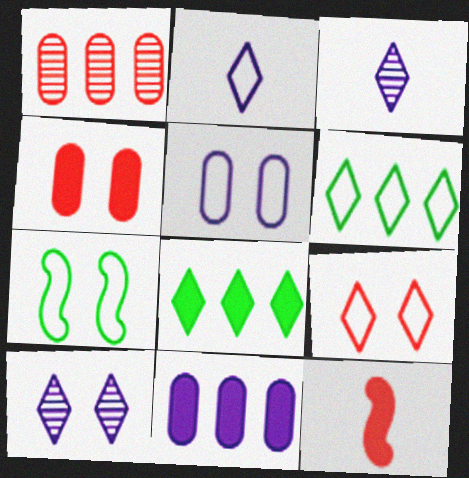[[1, 9, 12], 
[2, 6, 9], 
[3, 8, 9], 
[4, 7, 10], 
[5, 7, 9]]